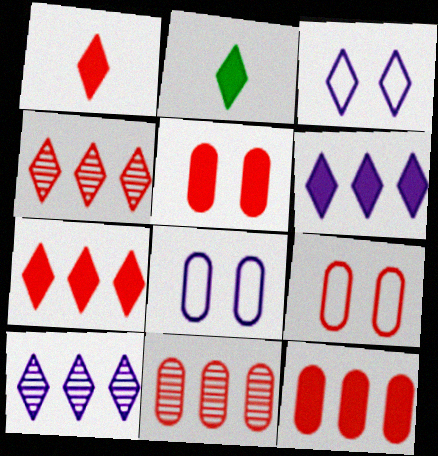[[2, 3, 4]]